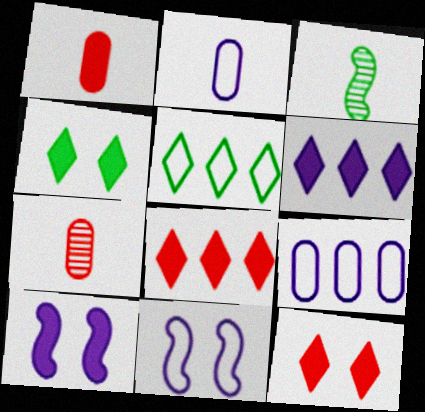[[3, 9, 12], 
[5, 7, 10]]